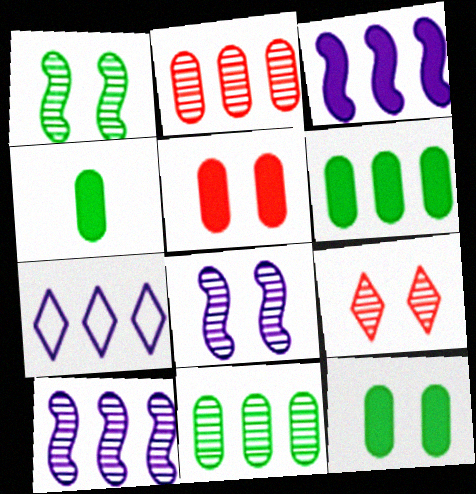[[4, 6, 12]]